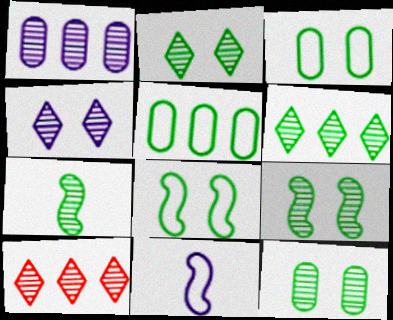[[2, 9, 12], 
[6, 7, 12]]